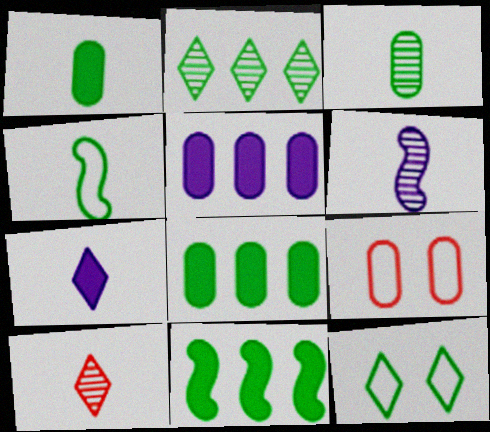[[3, 5, 9], 
[3, 6, 10], 
[3, 11, 12]]